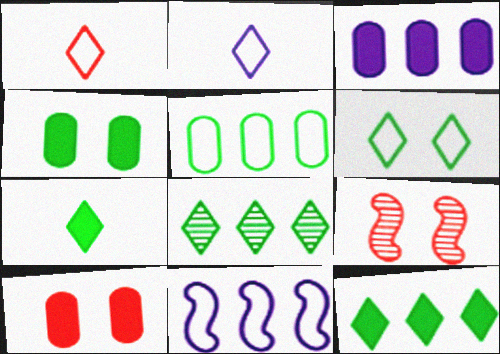[[6, 7, 8]]